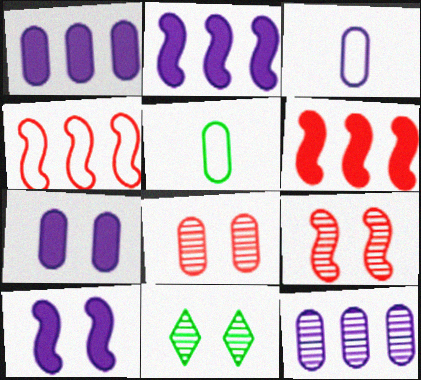[[1, 5, 8], 
[3, 6, 11], 
[3, 7, 12]]